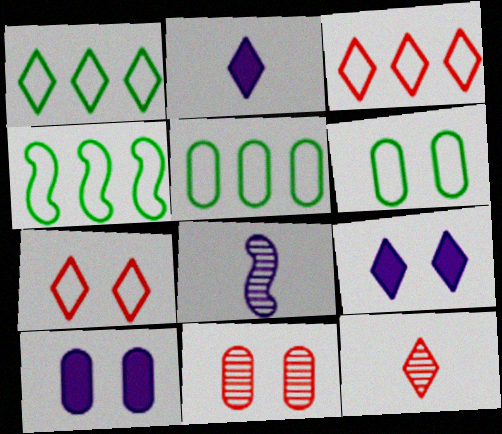[[1, 4, 5], 
[1, 9, 12], 
[2, 4, 11], 
[4, 10, 12], 
[6, 10, 11]]